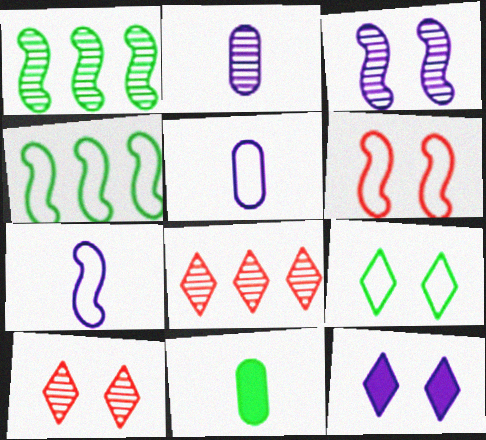[[1, 2, 10], 
[1, 9, 11], 
[4, 6, 7], 
[9, 10, 12]]